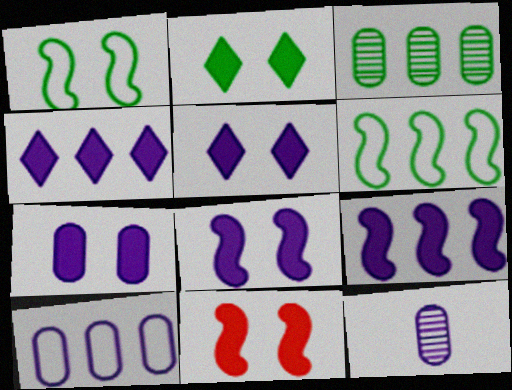[[2, 7, 11], 
[5, 7, 8], 
[7, 10, 12]]